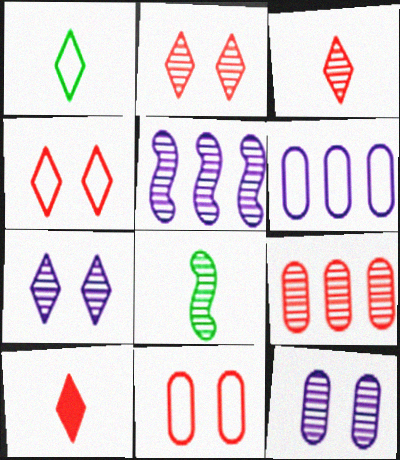[[7, 8, 9]]